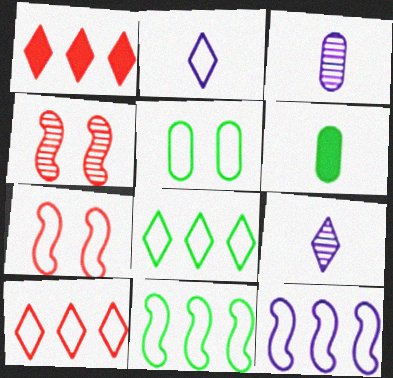[]